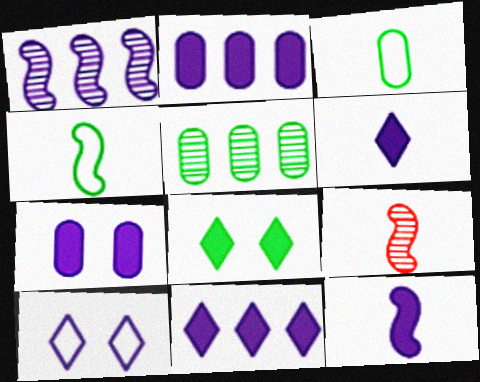[[3, 6, 9], 
[4, 5, 8], 
[4, 9, 12], 
[7, 11, 12]]